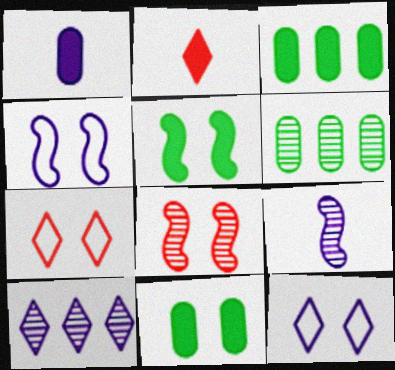[[1, 4, 10], 
[2, 4, 6], 
[3, 7, 9], 
[4, 5, 8], 
[8, 11, 12]]